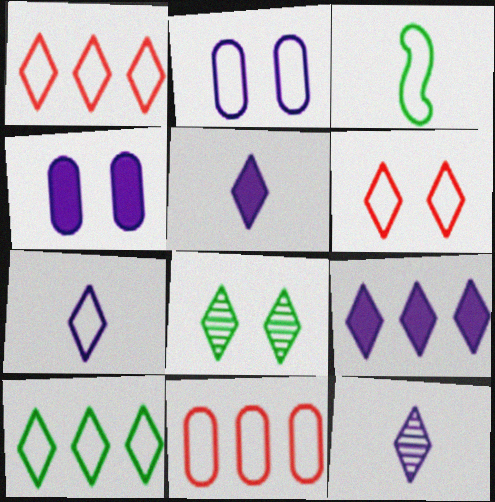[[1, 2, 3], 
[1, 5, 8], 
[5, 7, 12], 
[6, 7, 10]]